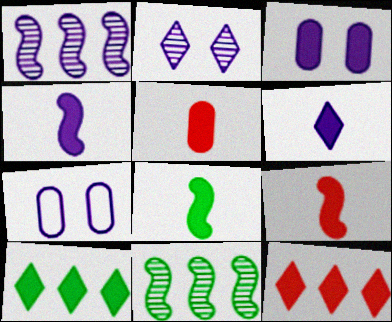[[1, 6, 7], 
[3, 8, 12], 
[3, 9, 10], 
[4, 8, 9], 
[5, 6, 8]]